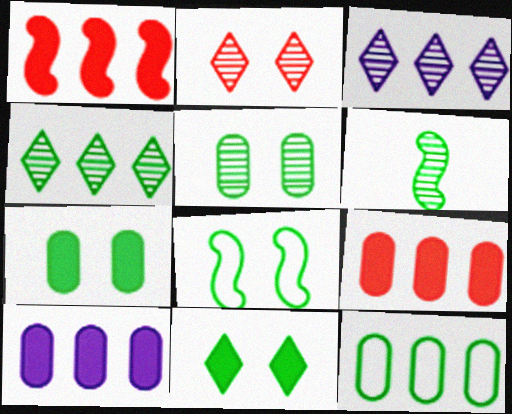[[1, 3, 12], 
[4, 5, 6], 
[5, 8, 11], 
[6, 11, 12]]